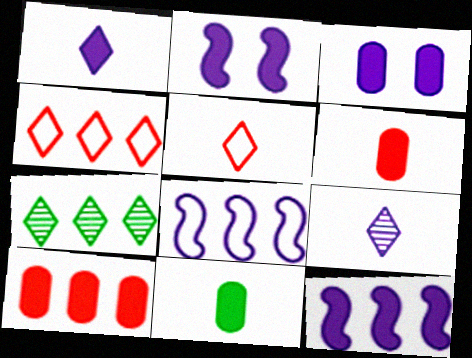[[1, 3, 12], 
[3, 8, 9], 
[3, 10, 11], 
[7, 8, 10]]